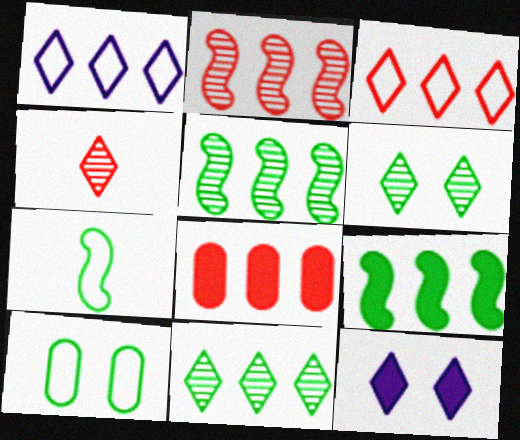[[1, 5, 8], 
[2, 3, 8]]